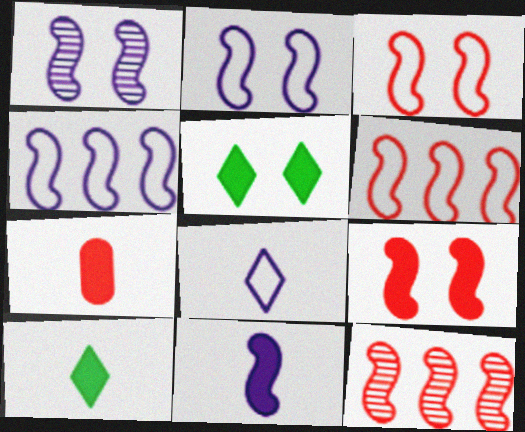[[1, 4, 11], 
[7, 10, 11]]